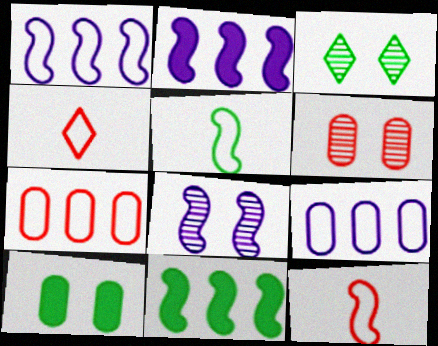[[3, 6, 8], 
[8, 11, 12]]